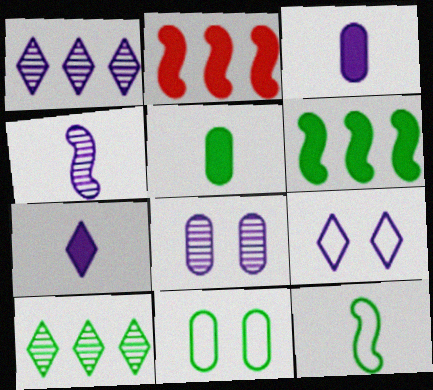[[1, 4, 8], 
[1, 7, 9]]